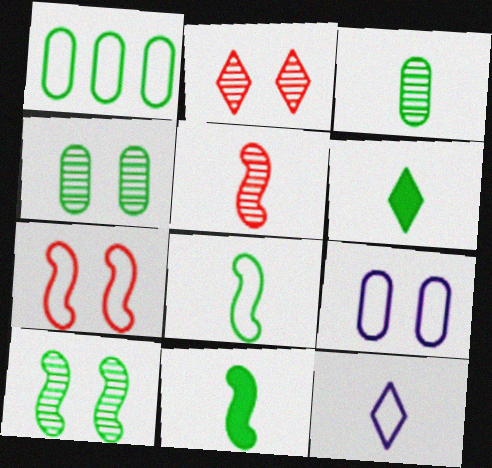[[1, 6, 10], 
[1, 7, 12], 
[3, 6, 8]]